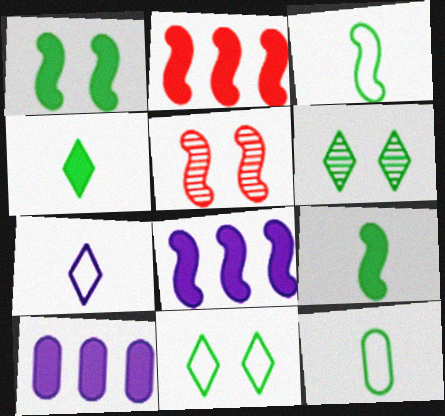[[3, 5, 8]]